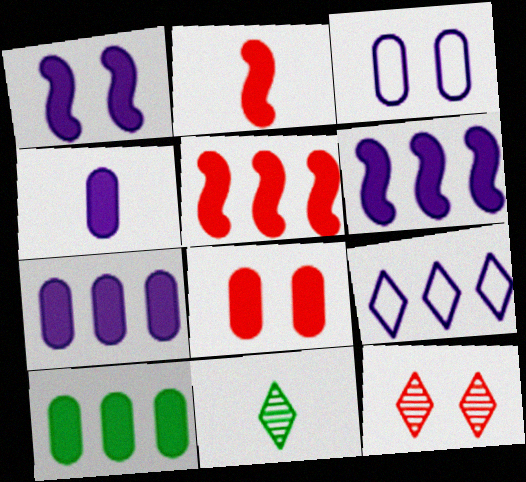[[3, 5, 11], 
[4, 8, 10]]